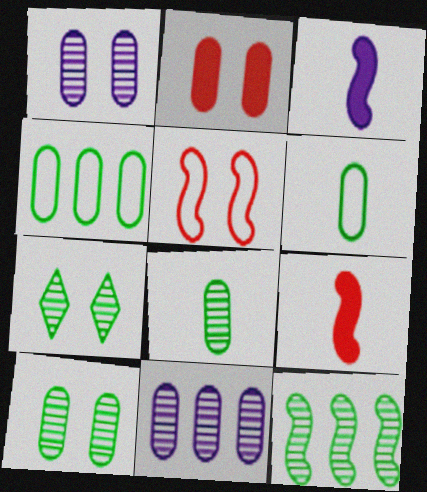[[2, 6, 11], 
[3, 5, 12], 
[7, 8, 12]]